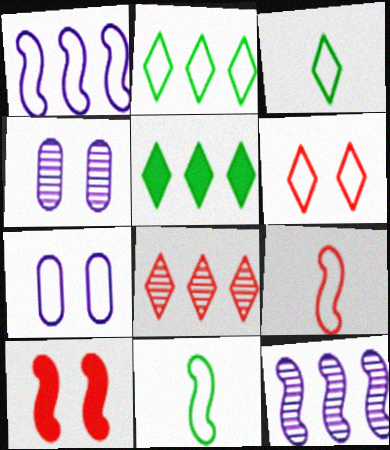[[2, 7, 9], 
[4, 5, 9], 
[10, 11, 12]]